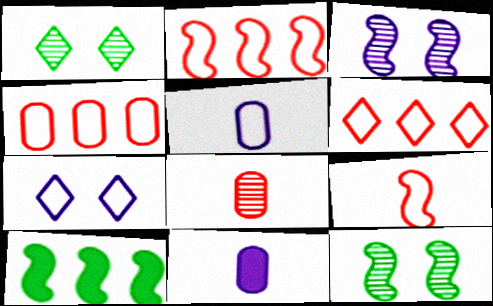[[1, 2, 11], 
[2, 4, 6], 
[3, 9, 10], 
[6, 11, 12], 
[7, 8, 10]]